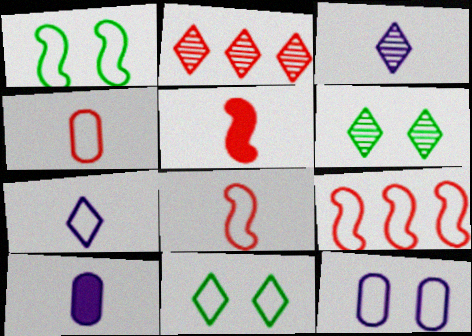[[1, 2, 10], 
[2, 3, 6], 
[6, 9, 10]]